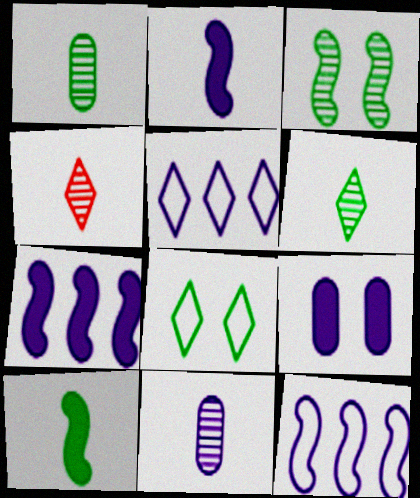[]